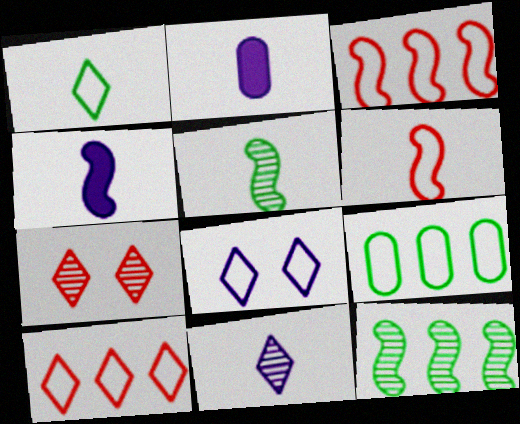[[1, 8, 10], 
[4, 5, 6], 
[4, 7, 9], 
[6, 8, 9]]